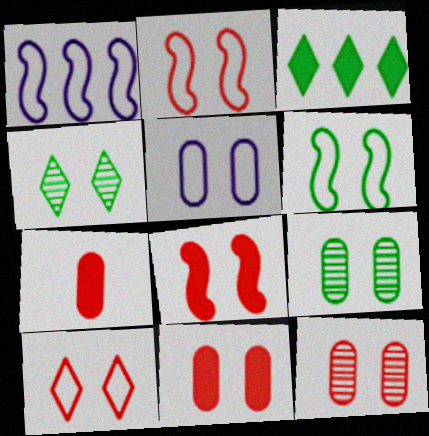[[1, 4, 7], 
[4, 5, 8], 
[5, 6, 10], 
[5, 9, 11], 
[8, 10, 12]]